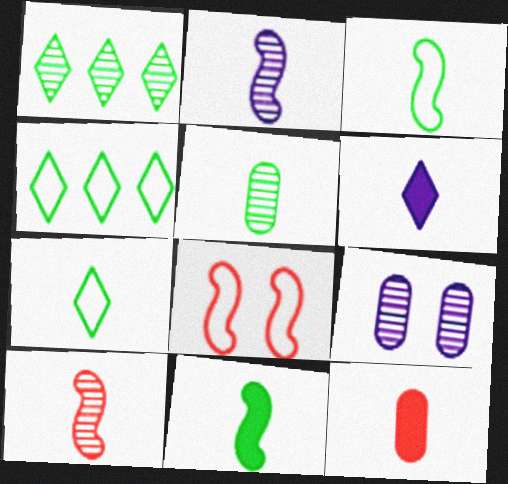[[1, 9, 10], 
[2, 7, 12], 
[5, 7, 11], 
[6, 11, 12]]